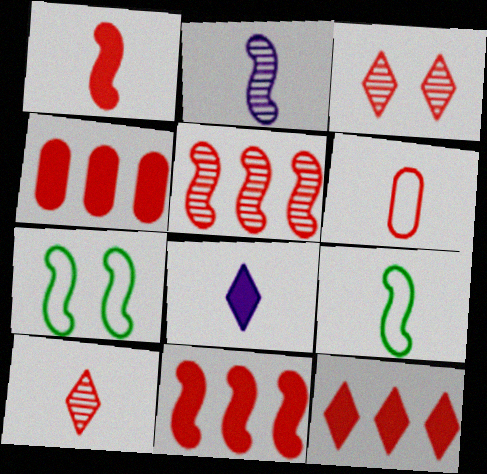[[1, 2, 9], 
[1, 6, 10], 
[2, 7, 11], 
[3, 6, 11], 
[4, 11, 12]]